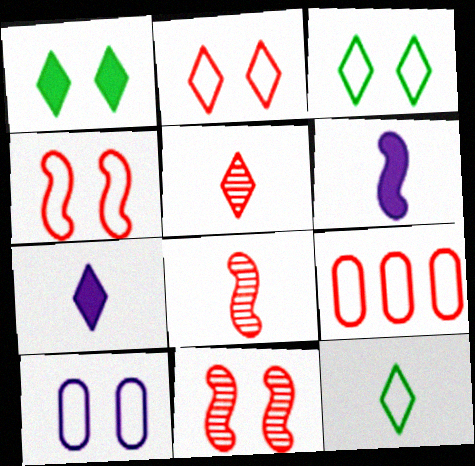[[1, 10, 11], 
[3, 4, 10], 
[5, 7, 12]]